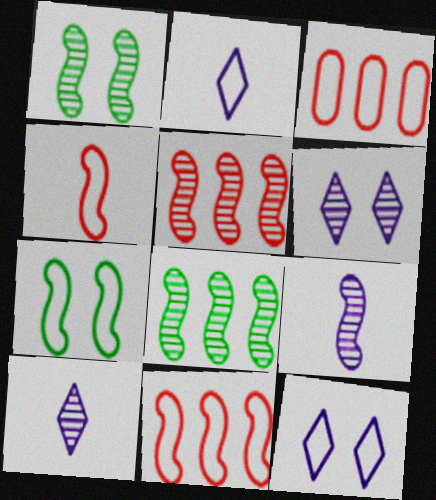[[1, 5, 9], 
[2, 3, 7]]